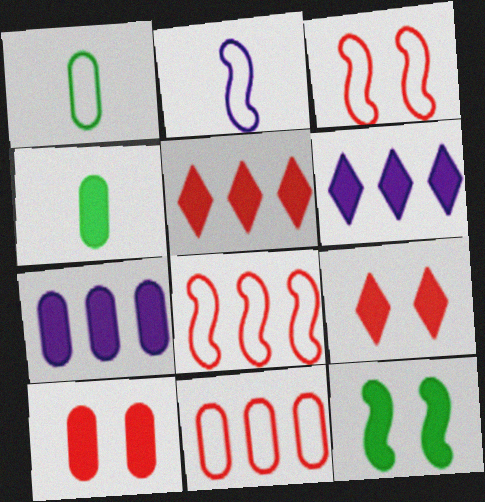[[4, 7, 10]]